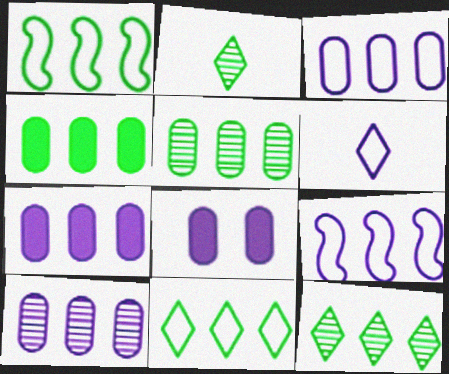[[1, 4, 12], 
[3, 7, 10]]